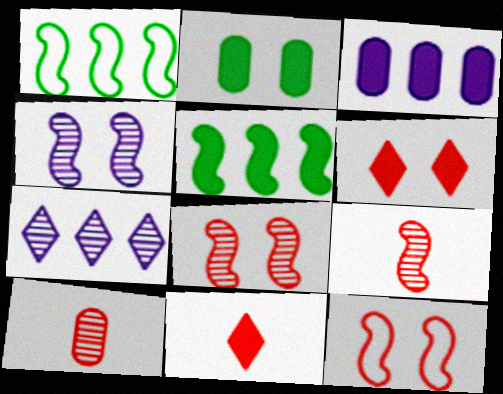[]